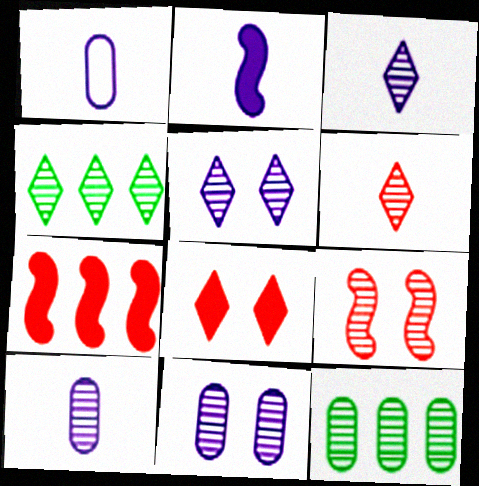[[1, 2, 3], 
[3, 9, 12], 
[4, 5, 6], 
[4, 9, 10]]